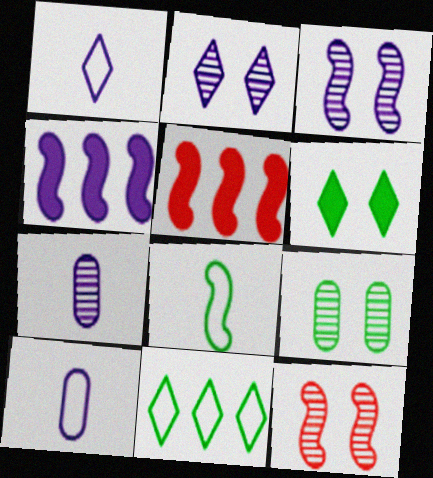[[1, 5, 9], 
[2, 4, 10], 
[2, 9, 12], 
[3, 5, 8], 
[4, 8, 12]]